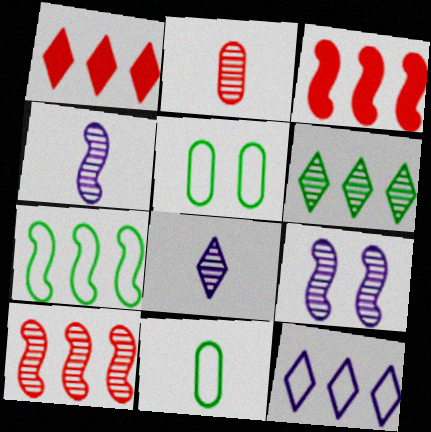[[1, 4, 5], 
[1, 6, 12], 
[1, 9, 11], 
[2, 6, 9], 
[3, 5, 8]]